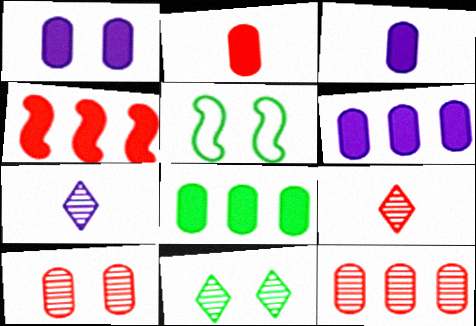[[1, 2, 8], 
[1, 3, 6], 
[5, 6, 9]]